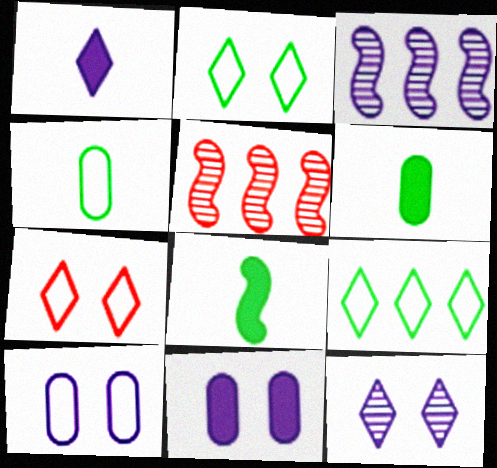[[1, 3, 10], 
[3, 6, 7]]